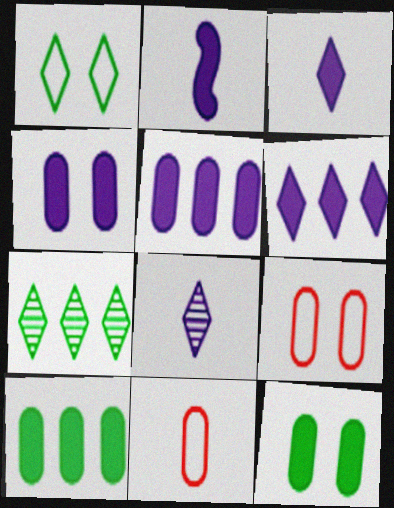[[2, 4, 6], 
[2, 7, 9]]